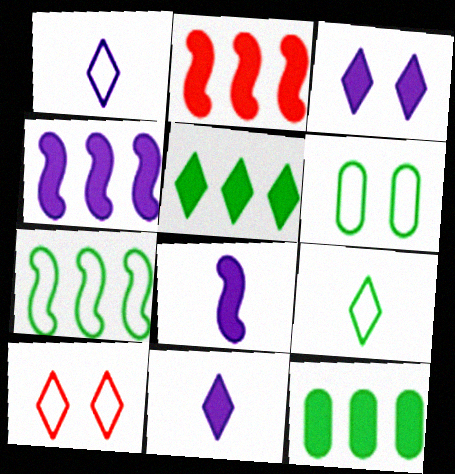[[6, 7, 9]]